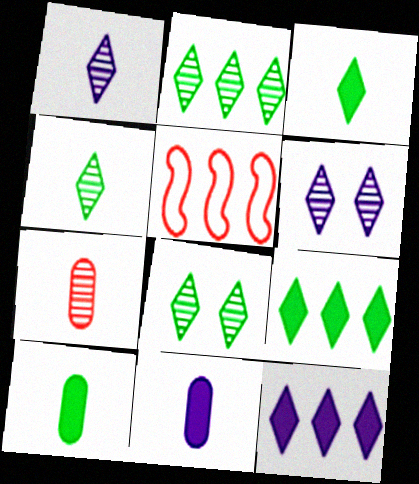[[2, 4, 8], 
[5, 6, 10], 
[5, 8, 11]]